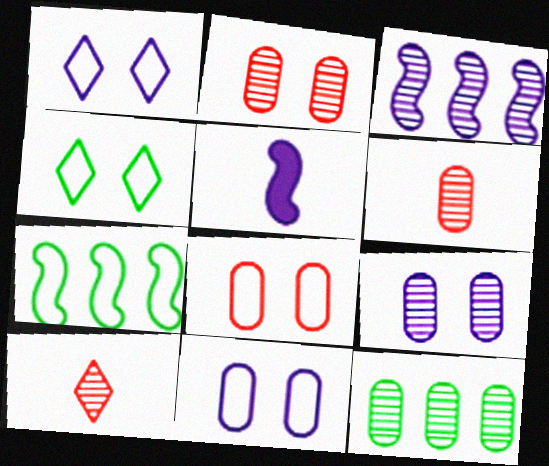[[6, 9, 12]]